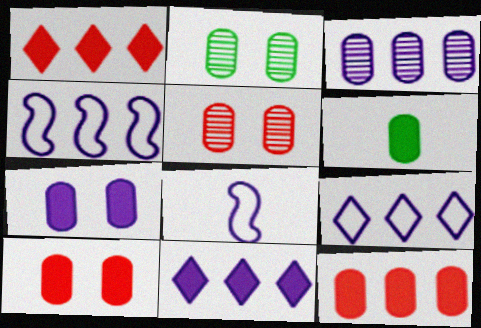[[1, 2, 8], 
[3, 4, 11], 
[6, 7, 12]]